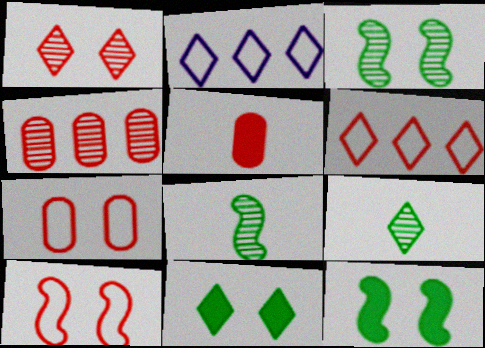[[2, 3, 5], 
[4, 5, 7]]